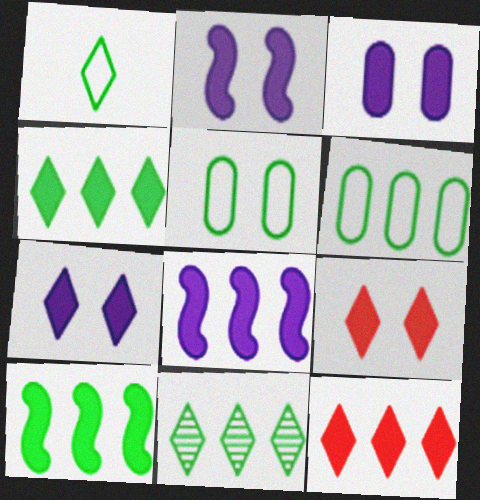[[2, 3, 7], 
[6, 10, 11]]